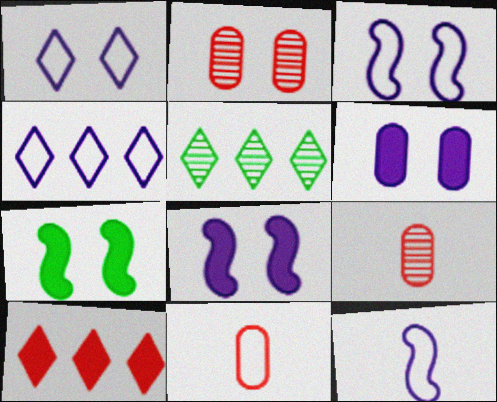[[1, 2, 7], 
[4, 5, 10], 
[4, 7, 9], 
[5, 8, 11]]